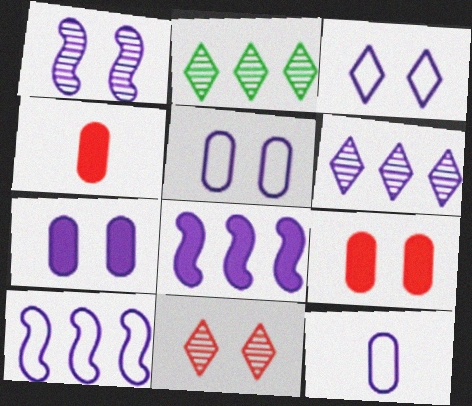[[1, 3, 7], 
[3, 10, 12]]